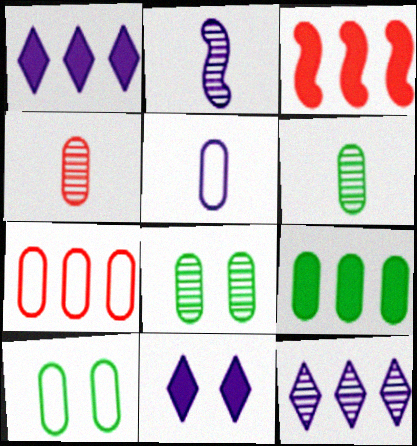[[1, 3, 9], 
[5, 7, 10], 
[6, 9, 10]]